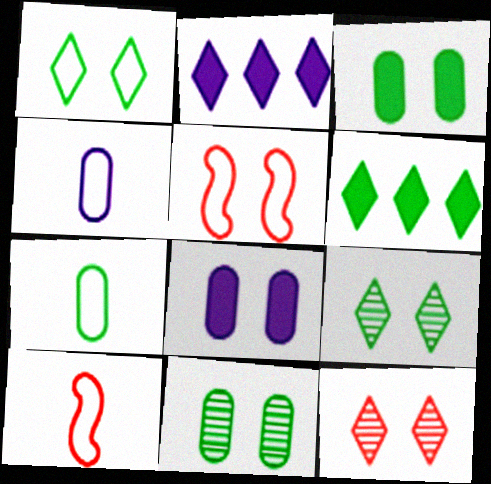[[2, 10, 11], 
[5, 8, 9]]